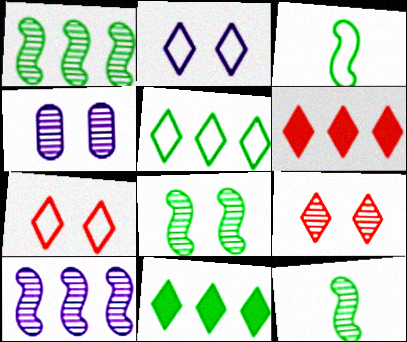[[1, 8, 12], 
[3, 4, 6], 
[4, 8, 9]]